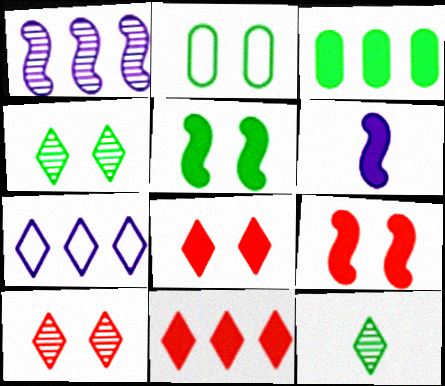[[2, 4, 5], 
[3, 6, 8], 
[7, 8, 12]]